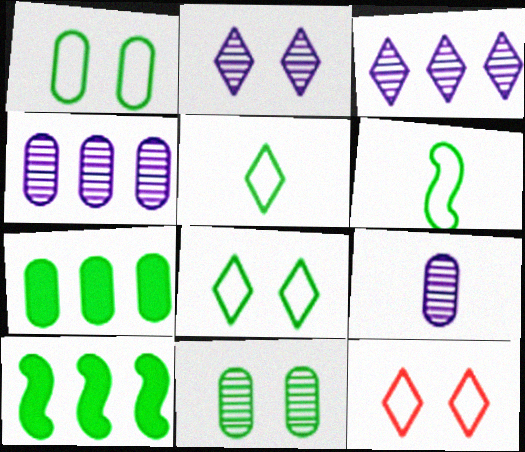[[5, 10, 11], 
[9, 10, 12]]